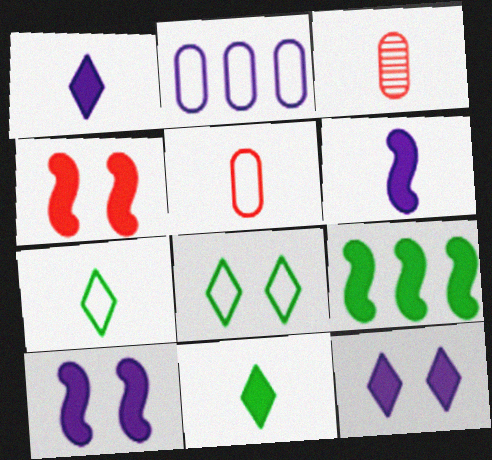[[3, 6, 7], 
[4, 6, 9]]